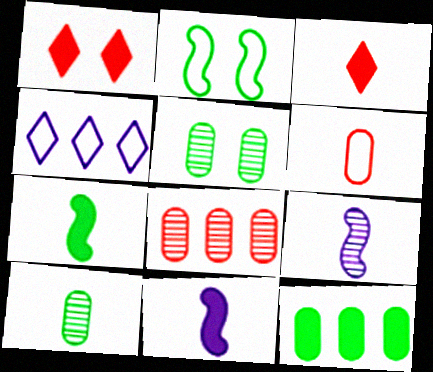[[1, 11, 12], 
[2, 4, 6]]